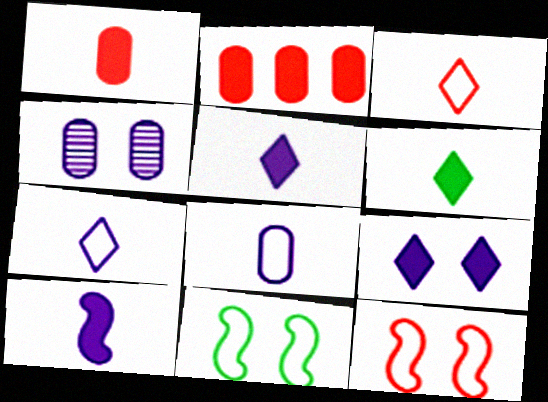[[1, 6, 10]]